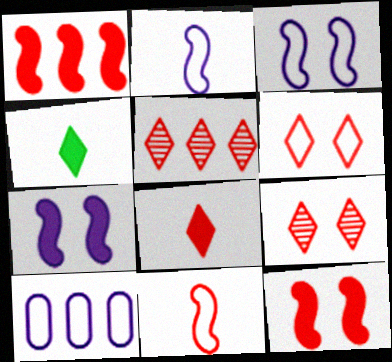[[5, 6, 8]]